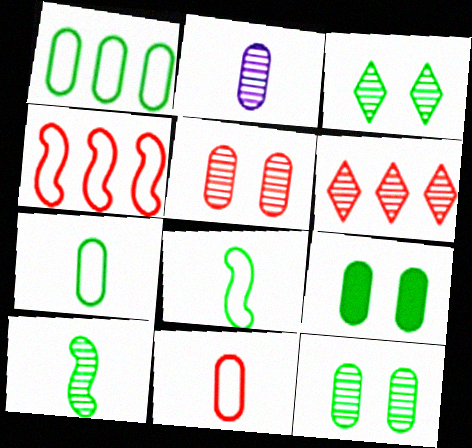[]